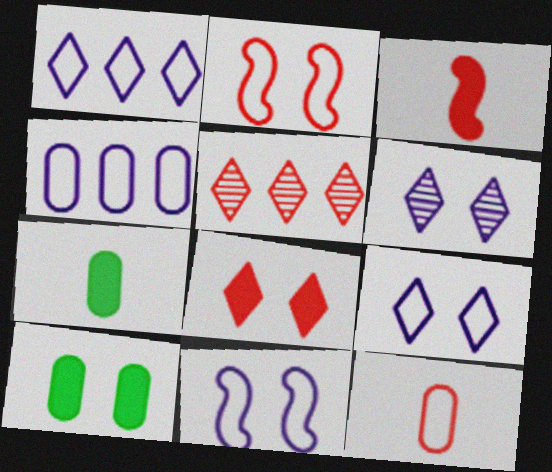[[2, 6, 10], 
[5, 7, 11]]